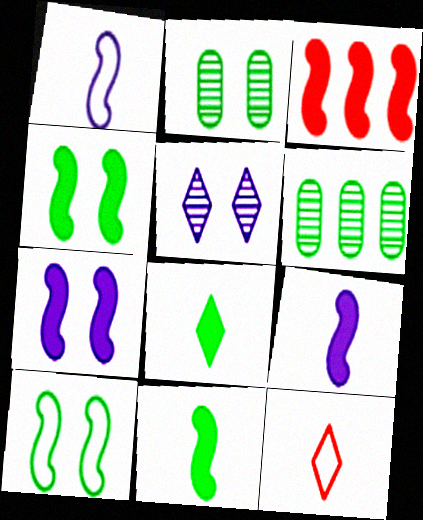[[3, 4, 9], 
[3, 7, 11], 
[6, 7, 12], 
[6, 8, 10]]